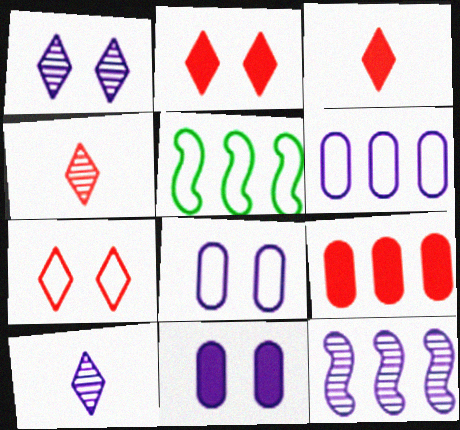[[4, 5, 11]]